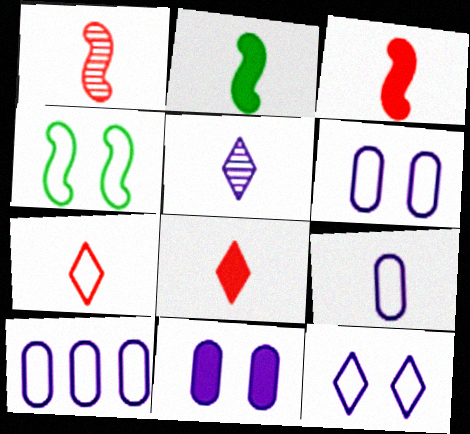[[4, 7, 10], 
[6, 9, 10]]